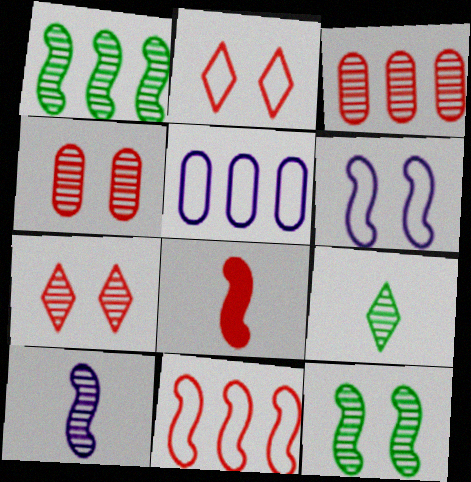[[1, 6, 8], 
[2, 3, 8]]